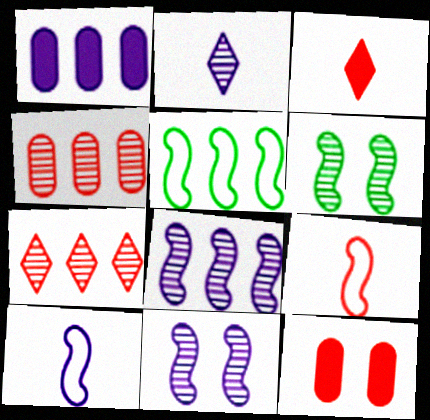[[1, 5, 7], 
[2, 4, 6], 
[2, 5, 12], 
[7, 9, 12]]